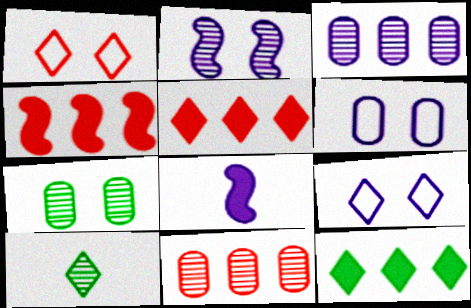[[2, 10, 11], 
[3, 8, 9], 
[4, 6, 10], 
[5, 9, 10]]